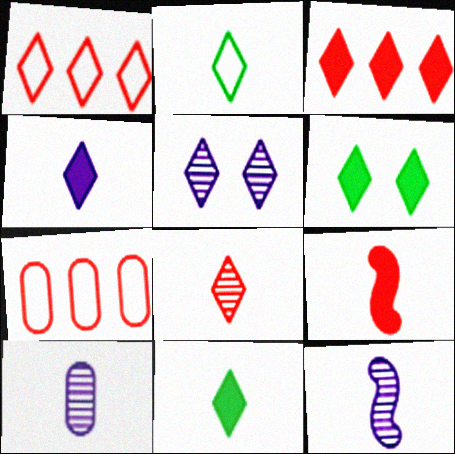[[1, 5, 11], 
[2, 3, 5], 
[2, 4, 8], 
[2, 9, 10], 
[3, 4, 6], 
[6, 7, 12]]